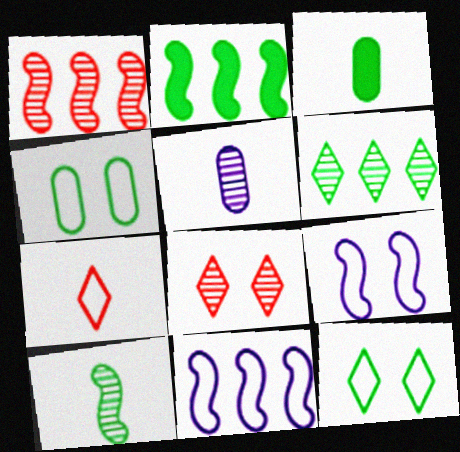[[1, 2, 11], 
[3, 8, 11], 
[4, 7, 11]]